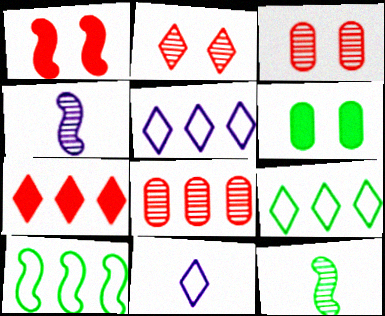[[1, 4, 10], 
[6, 9, 12]]